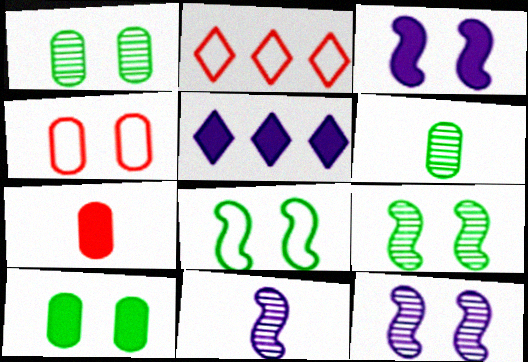[[2, 3, 6], 
[2, 10, 11]]